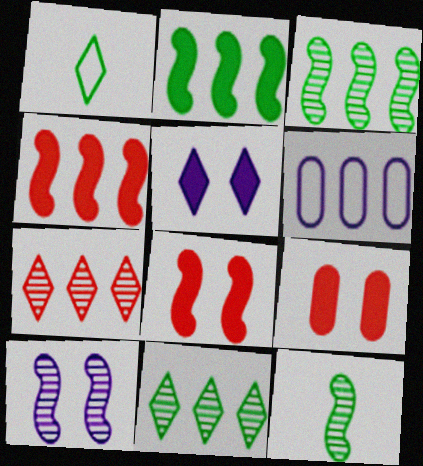[[1, 5, 7], 
[2, 6, 7], 
[4, 6, 11]]